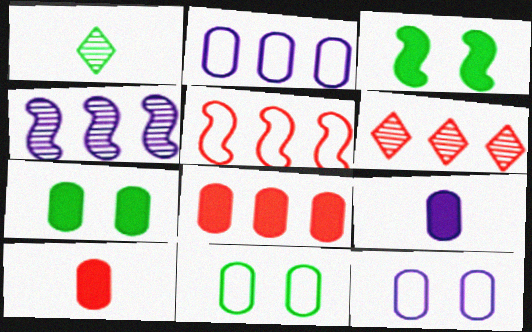[[5, 6, 8], 
[7, 8, 9]]